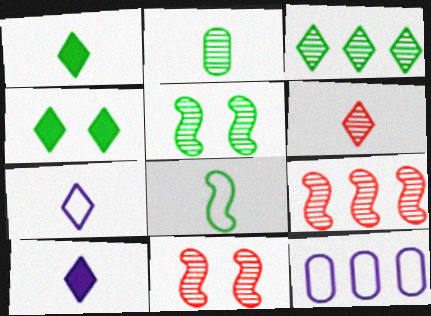[[1, 2, 8], 
[1, 6, 7], 
[1, 11, 12], 
[2, 3, 5]]